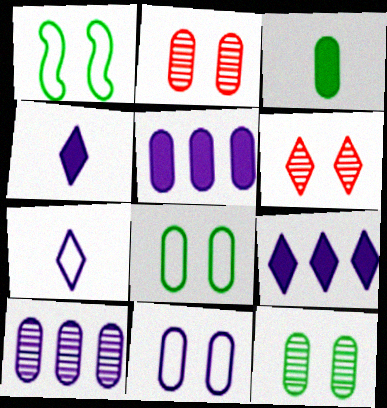[]